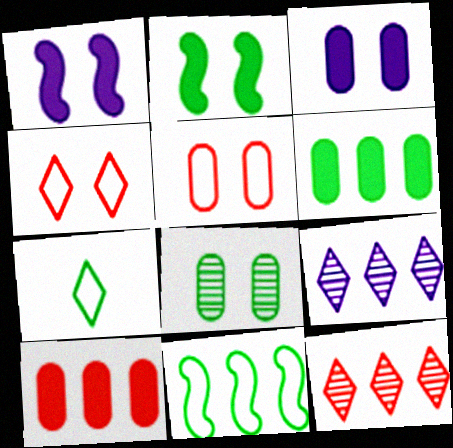[[1, 4, 8], 
[3, 5, 8], 
[9, 10, 11]]